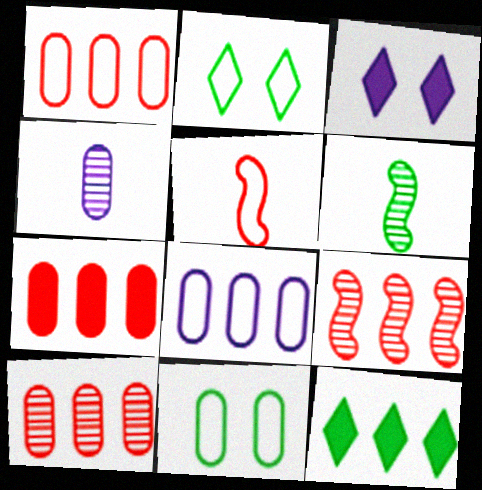[[1, 3, 6], 
[1, 7, 10], 
[2, 5, 8], 
[4, 7, 11], 
[6, 11, 12], 
[8, 9, 12]]